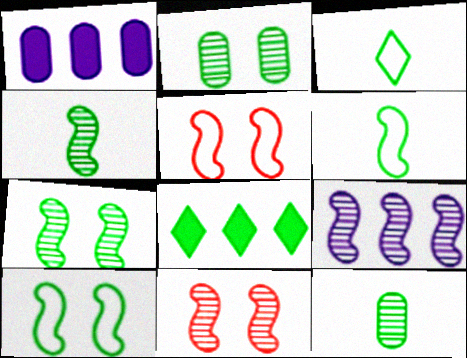[[1, 3, 11], 
[2, 6, 8], 
[4, 9, 11], 
[8, 10, 12]]